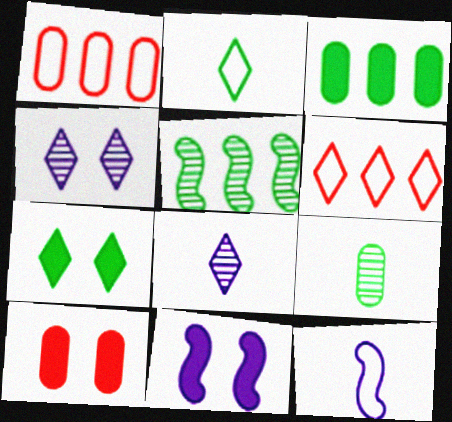[[6, 7, 8], 
[6, 9, 11], 
[7, 10, 11]]